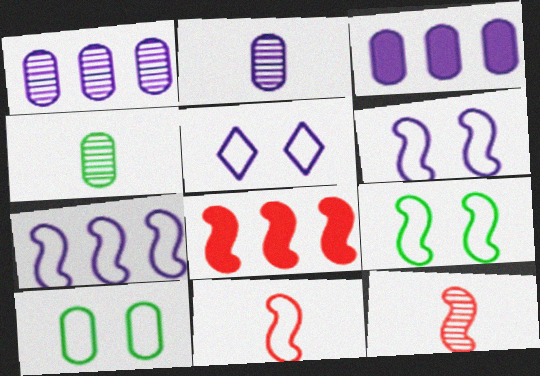[[4, 5, 8], 
[7, 9, 11]]